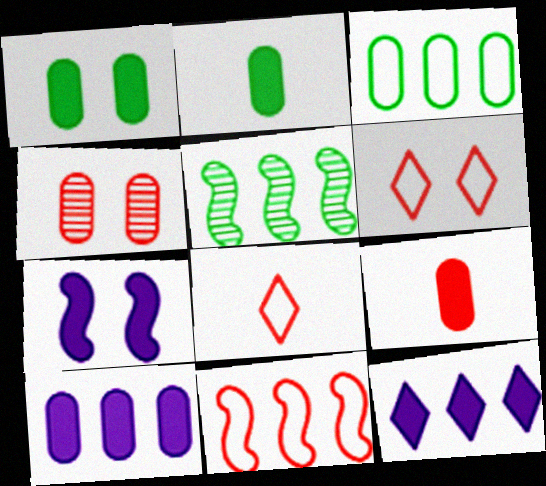[[1, 9, 10]]